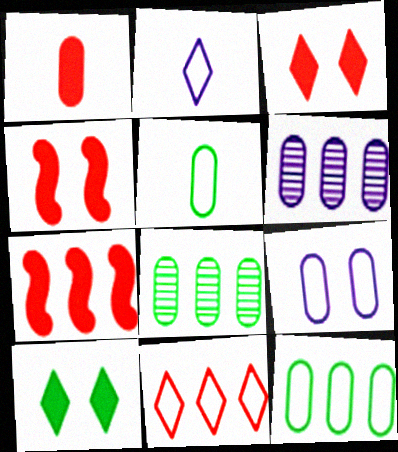[[1, 3, 7], 
[1, 8, 9], 
[2, 4, 8]]